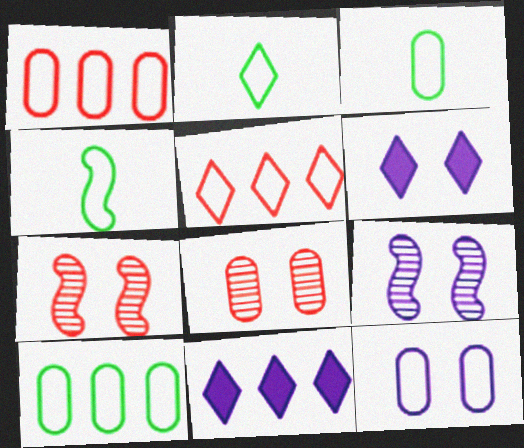[[1, 3, 12], 
[2, 3, 4], 
[3, 7, 11], 
[4, 5, 12], 
[4, 8, 11], 
[6, 9, 12]]